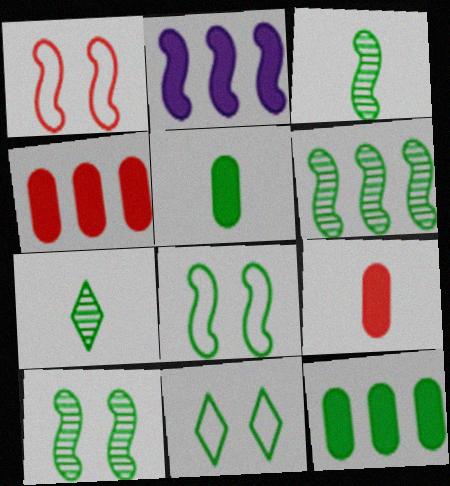[[1, 2, 3], 
[3, 6, 10], 
[3, 11, 12], 
[5, 6, 11], 
[7, 8, 12]]